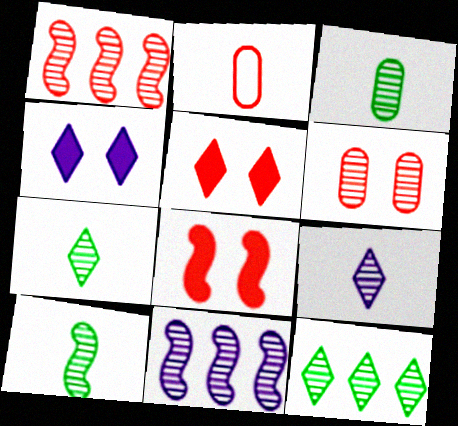[[1, 2, 5], 
[3, 7, 10], 
[6, 7, 11]]